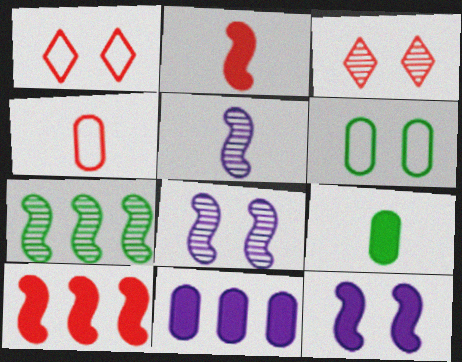[[3, 4, 10], 
[3, 6, 12]]